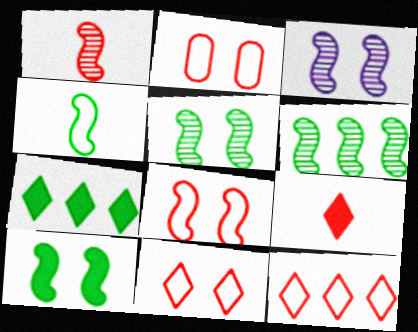[[1, 3, 6], 
[2, 8, 11], 
[3, 8, 10], 
[4, 6, 10]]